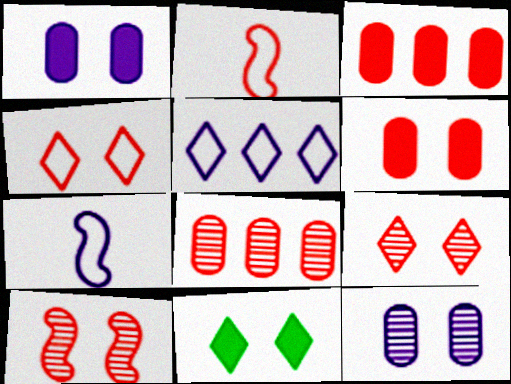[[2, 3, 9], 
[4, 6, 10], 
[7, 8, 11]]